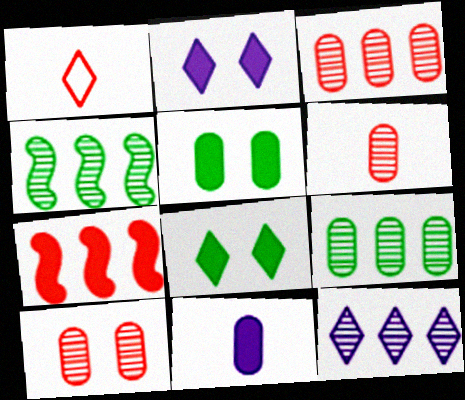[[1, 7, 10], 
[1, 8, 12], 
[3, 4, 12], 
[3, 6, 10], 
[7, 8, 11]]